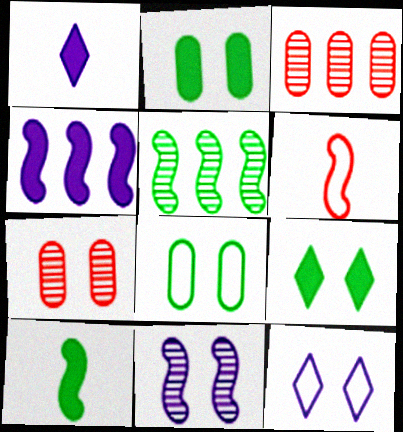[[3, 10, 12]]